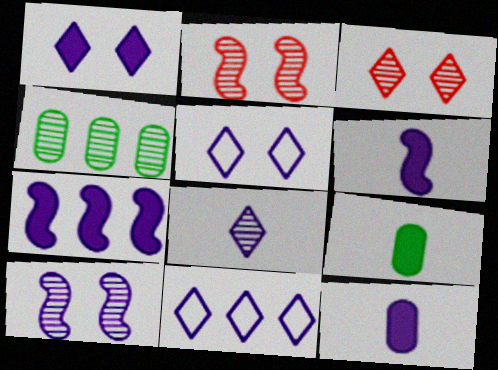[[1, 7, 12], 
[1, 8, 11], 
[2, 4, 8], 
[2, 9, 11], 
[10, 11, 12]]